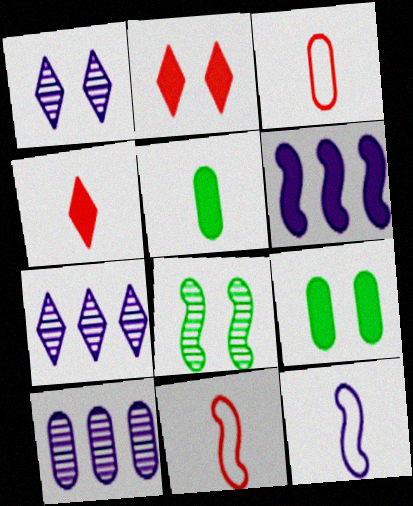[[2, 5, 6], 
[3, 9, 10], 
[4, 6, 9], 
[6, 8, 11], 
[7, 9, 11]]